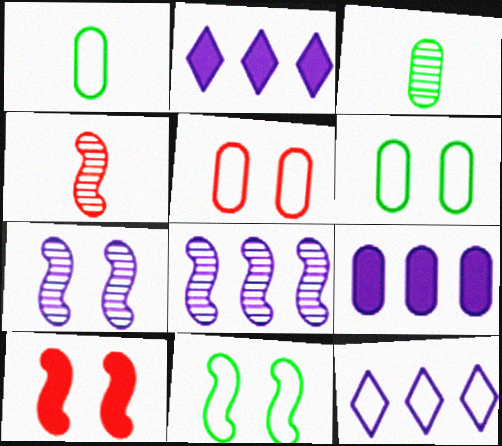[[2, 4, 6], 
[3, 5, 9], 
[3, 10, 12], 
[7, 10, 11], 
[8, 9, 12]]